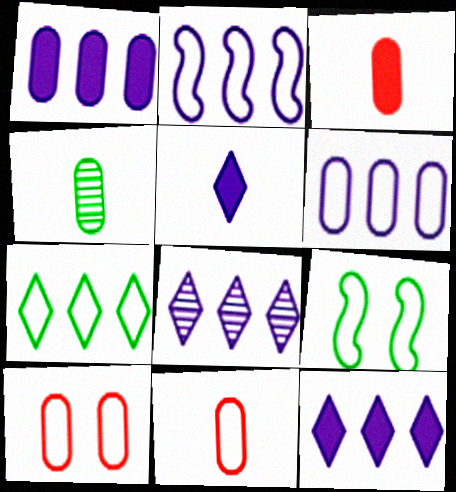[[1, 2, 8], 
[1, 4, 10], 
[3, 8, 9]]